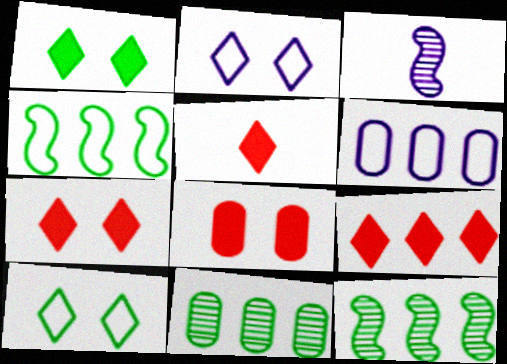[[5, 7, 9], 
[6, 9, 12]]